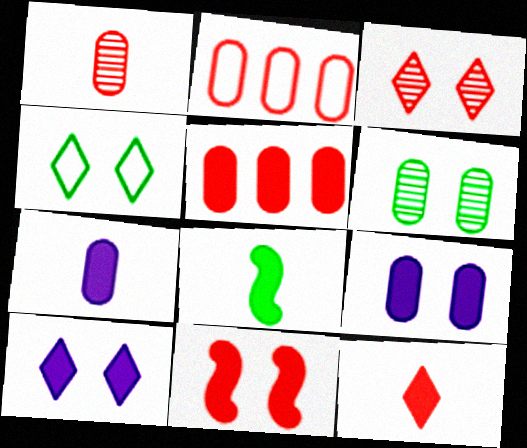[[2, 6, 7], 
[3, 4, 10], 
[5, 8, 10], 
[5, 11, 12], 
[7, 8, 12]]